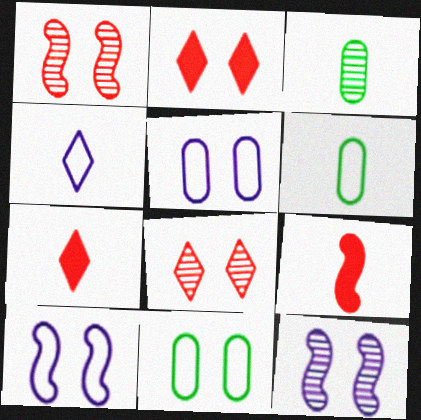[[2, 11, 12], 
[3, 4, 9]]